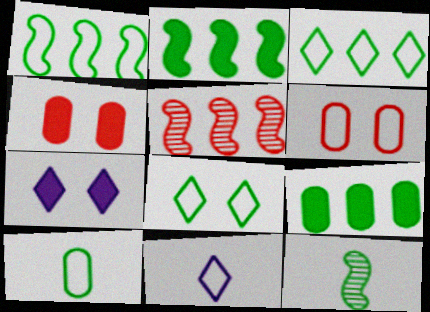[[1, 6, 11], 
[1, 8, 10], 
[5, 7, 10], 
[8, 9, 12]]